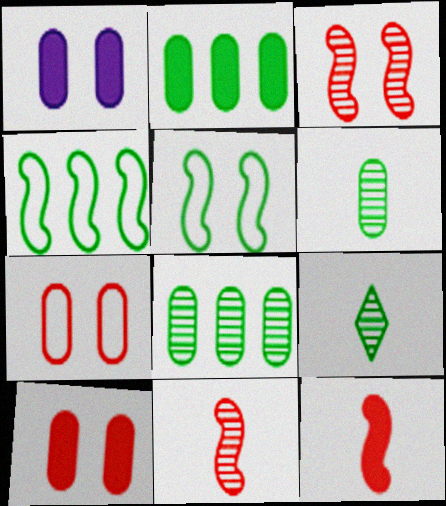[[2, 5, 9]]